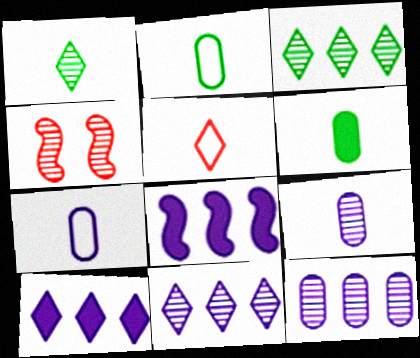[[1, 4, 12], 
[2, 4, 10], 
[3, 4, 9]]